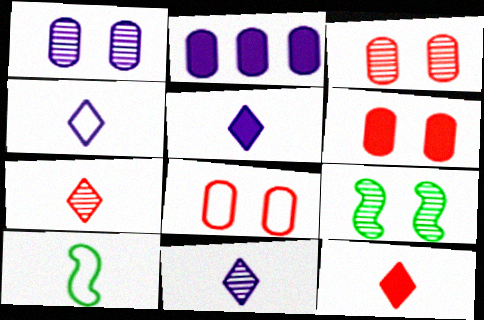[[3, 6, 8], 
[4, 5, 11]]